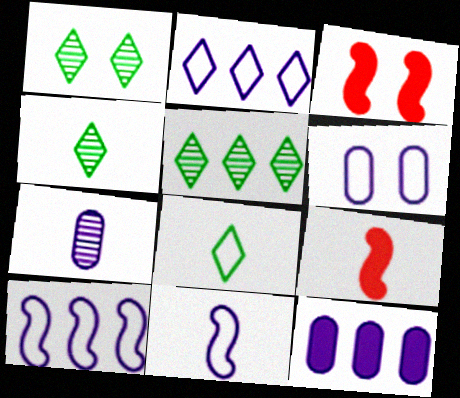[[1, 3, 6], 
[1, 4, 5], 
[2, 6, 11], 
[5, 6, 9], 
[6, 7, 12], 
[7, 8, 9]]